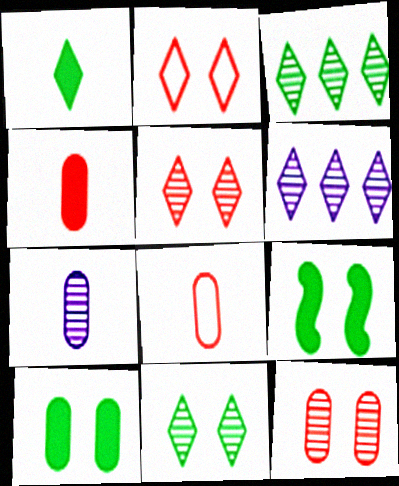[[1, 2, 6], 
[6, 8, 9]]